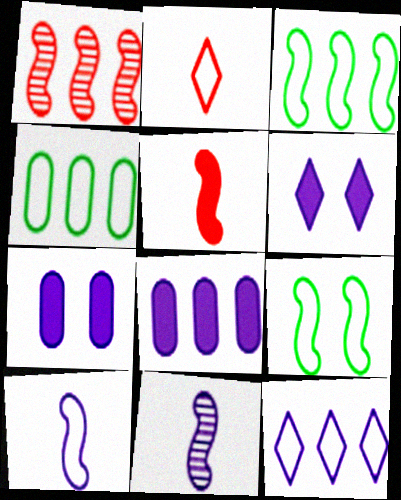[[7, 11, 12]]